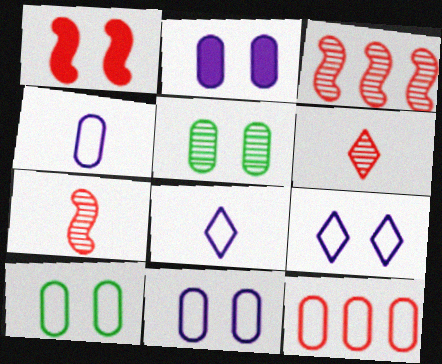[[1, 5, 9], 
[1, 6, 12], 
[4, 10, 12]]